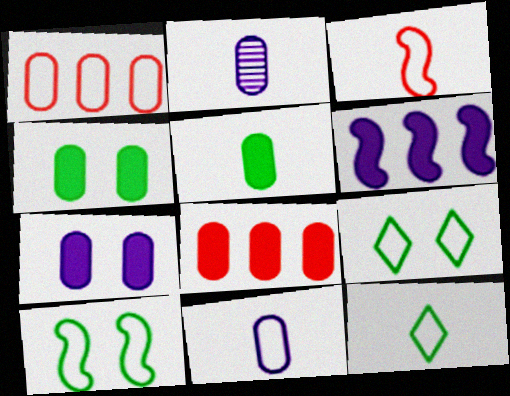[[1, 2, 4], 
[3, 11, 12], 
[5, 7, 8]]